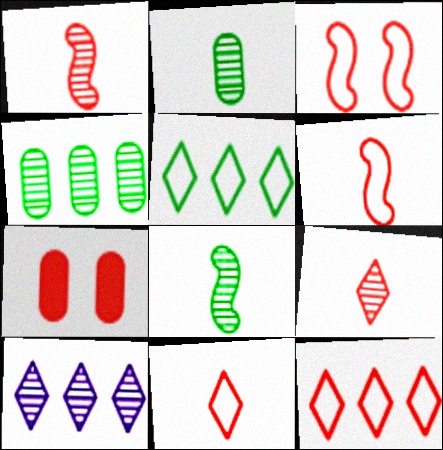[[1, 7, 12]]